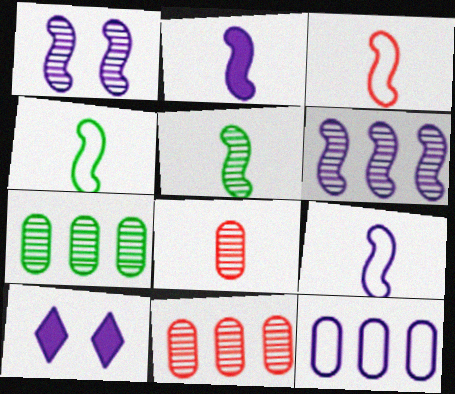[[2, 3, 5], 
[3, 4, 9], 
[3, 7, 10], 
[4, 10, 11]]